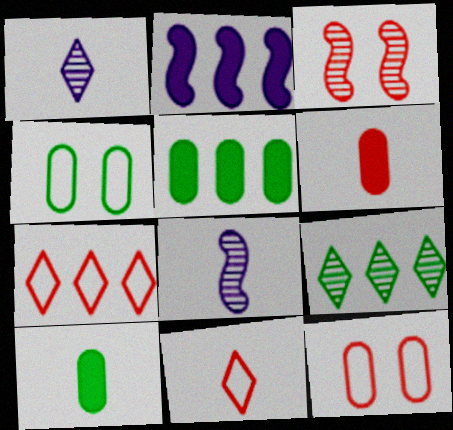[[3, 6, 7], 
[8, 10, 11]]